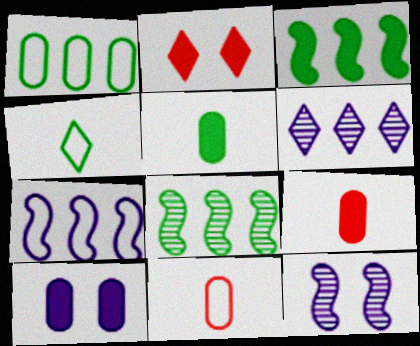[[2, 4, 6]]